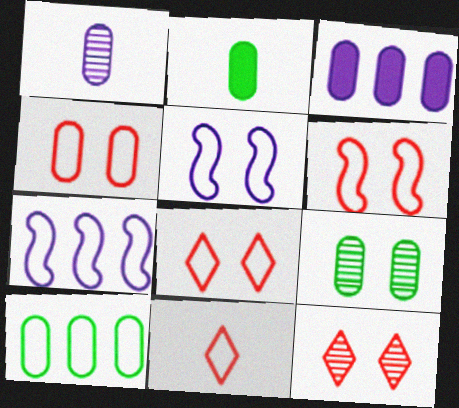[[2, 7, 12], 
[2, 9, 10], 
[4, 6, 8], 
[5, 10, 11]]